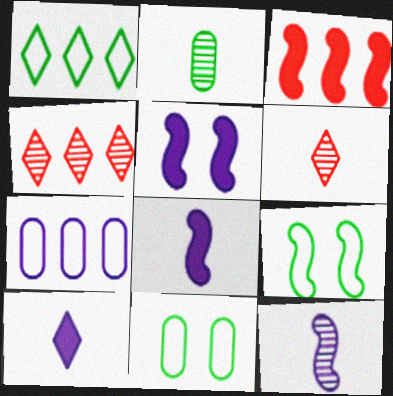[[2, 6, 12], 
[3, 9, 12], 
[4, 8, 11]]